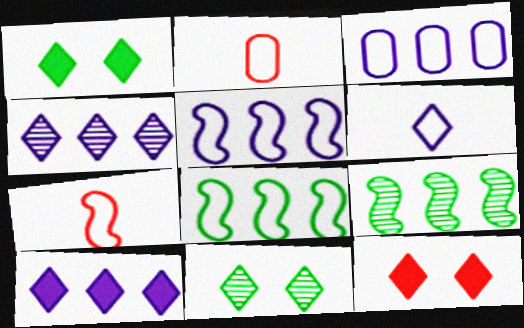[]